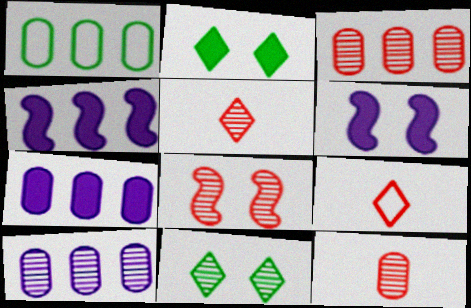[[1, 3, 7], 
[1, 5, 6], 
[3, 5, 8]]